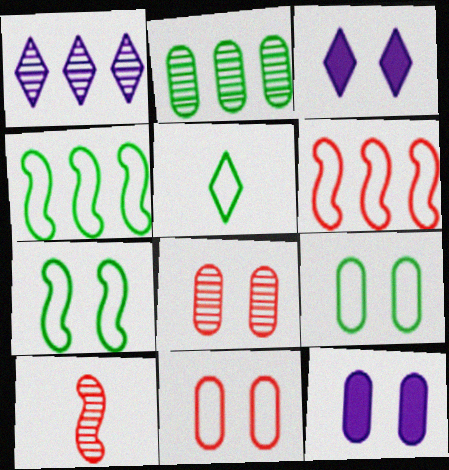[[3, 7, 8], 
[4, 5, 9], 
[8, 9, 12]]